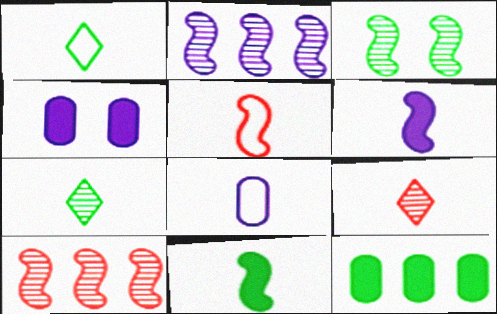[[1, 3, 12], 
[1, 4, 10], 
[1, 5, 8], 
[8, 9, 11]]